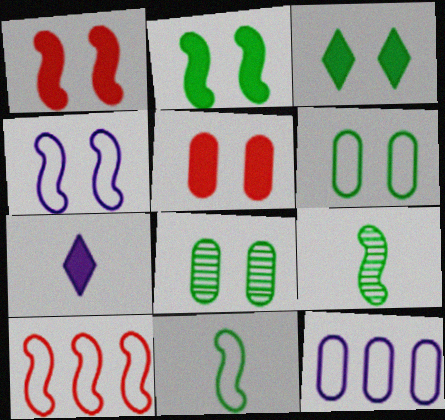[[4, 10, 11], 
[7, 8, 10]]